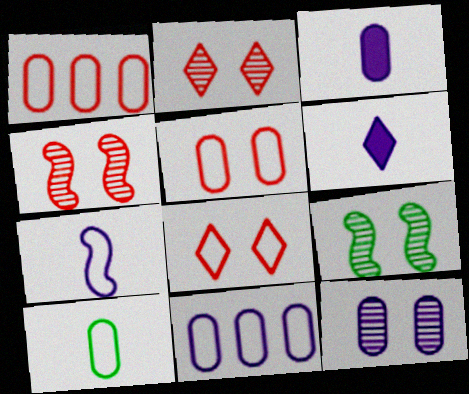[[1, 6, 9], 
[2, 9, 12], 
[3, 11, 12], 
[5, 10, 11]]